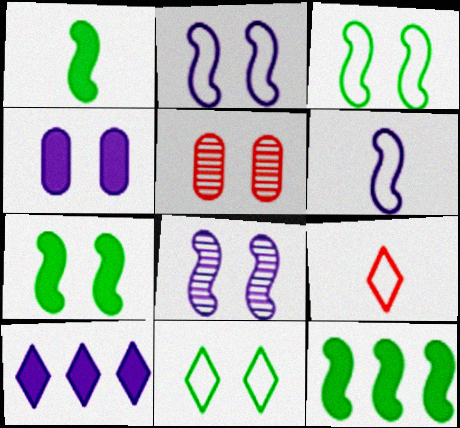[[1, 7, 12]]